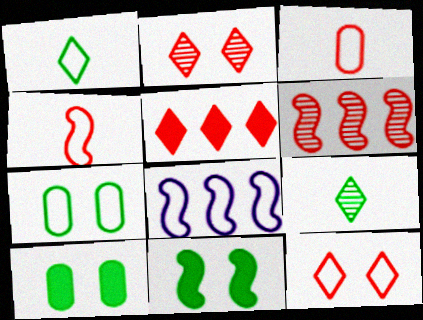[]